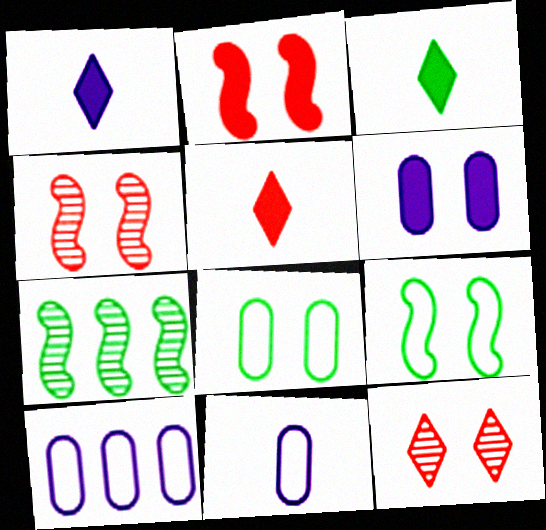[[1, 3, 5], 
[3, 4, 10], 
[3, 7, 8], 
[6, 9, 12]]